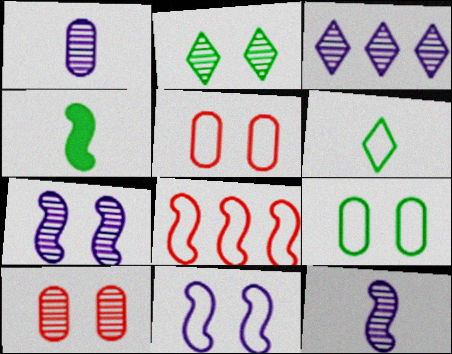[[1, 3, 7], 
[2, 7, 10], 
[3, 4, 5], 
[4, 7, 8]]